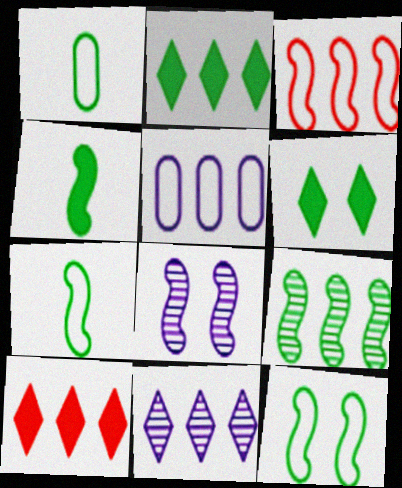[[1, 6, 9], 
[1, 8, 10], 
[3, 4, 8], 
[4, 9, 12], 
[5, 9, 10]]